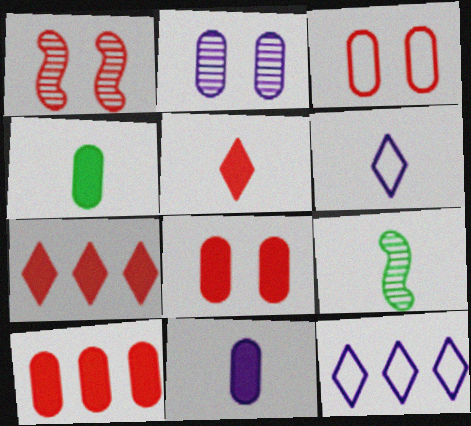[[1, 4, 12], 
[8, 9, 12]]